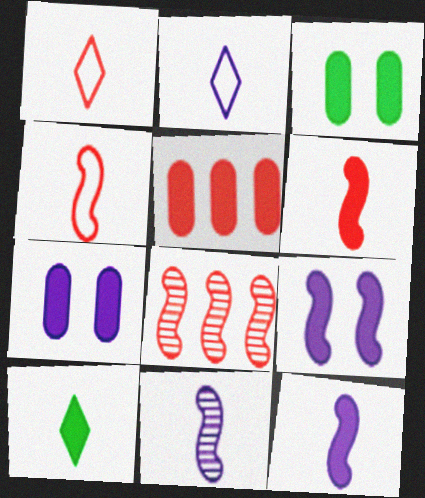[[2, 3, 8], 
[5, 9, 10]]